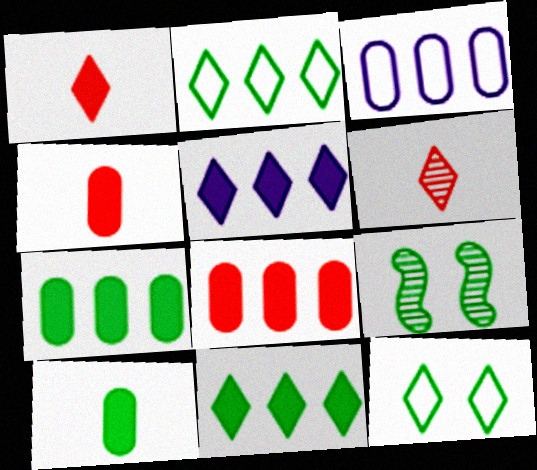[[1, 3, 9], 
[2, 9, 10], 
[5, 6, 12]]